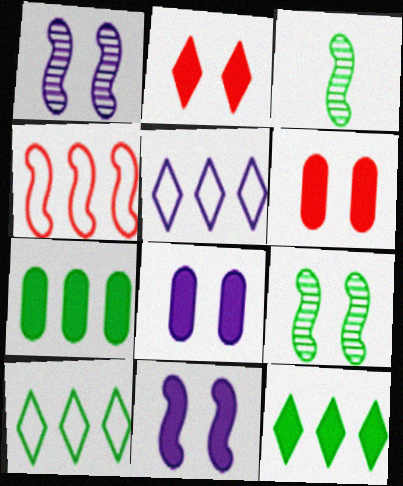[[3, 4, 11], 
[3, 5, 6]]